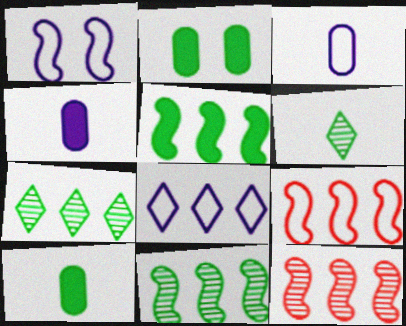[[1, 3, 8]]